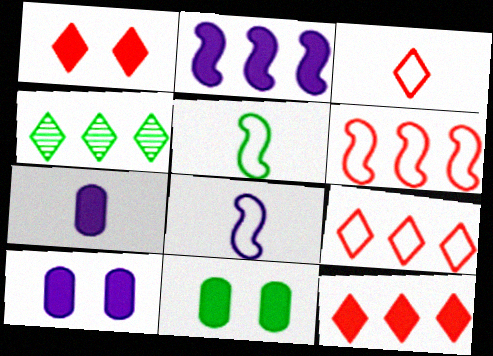[[4, 5, 11]]